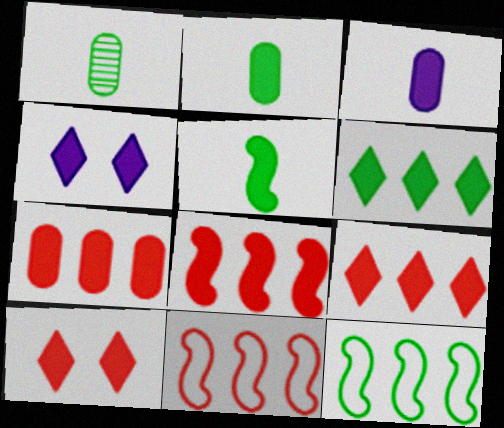[[1, 4, 11], 
[2, 4, 8], 
[4, 5, 7], 
[7, 8, 9]]